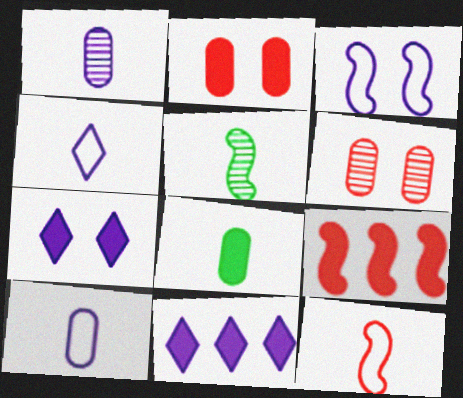[[1, 3, 11], 
[3, 5, 9], 
[7, 8, 9]]